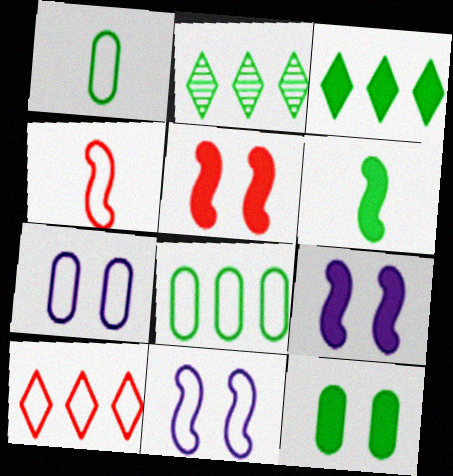[[1, 10, 11], 
[3, 6, 12]]